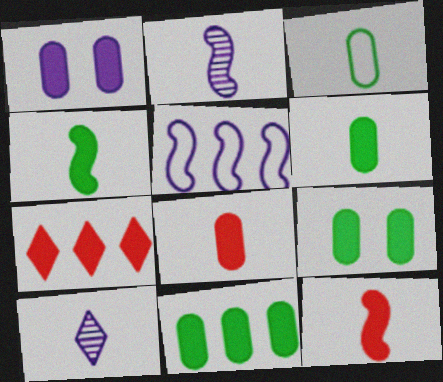[[1, 4, 7], 
[1, 5, 10], 
[1, 8, 11], 
[3, 10, 12], 
[6, 9, 11]]